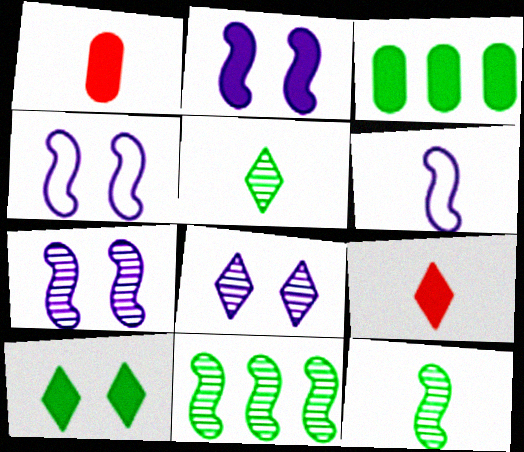[[1, 5, 6], 
[2, 3, 9], 
[2, 4, 7]]